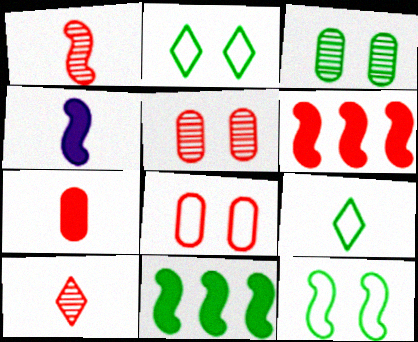[[3, 9, 11], 
[6, 8, 10]]